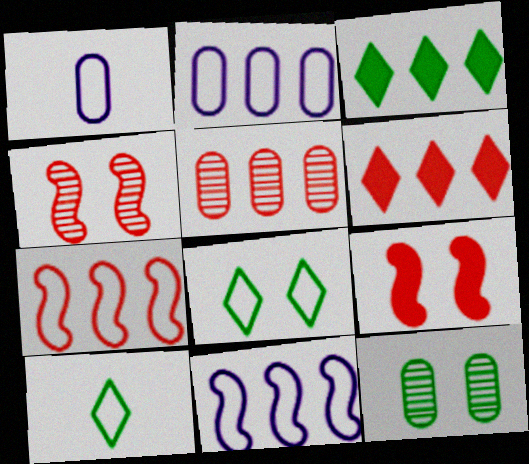[[1, 3, 4], 
[1, 7, 8], 
[3, 5, 11], 
[5, 6, 7]]